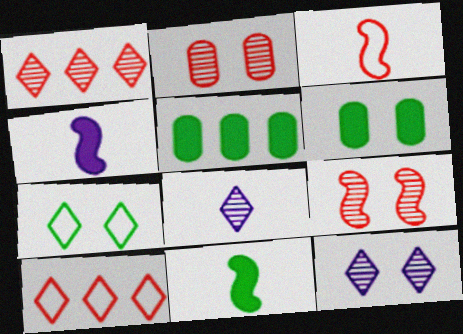[[3, 5, 12]]